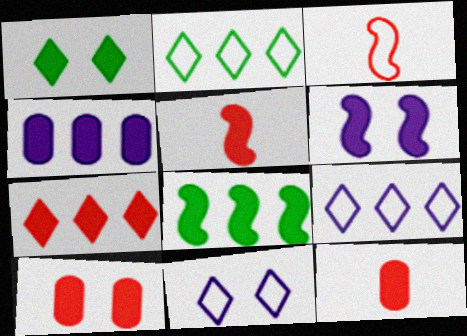[[1, 4, 5], 
[1, 6, 10], 
[4, 7, 8], 
[5, 6, 8], 
[5, 7, 10]]